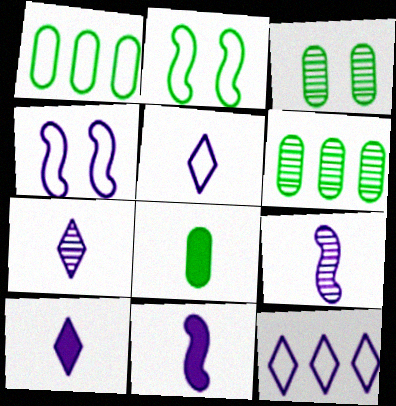[[1, 3, 8], 
[5, 7, 10]]